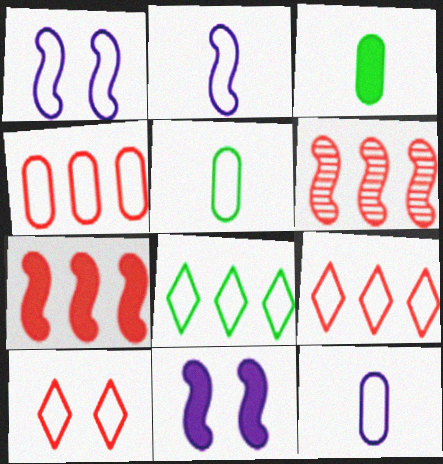[[1, 5, 9]]